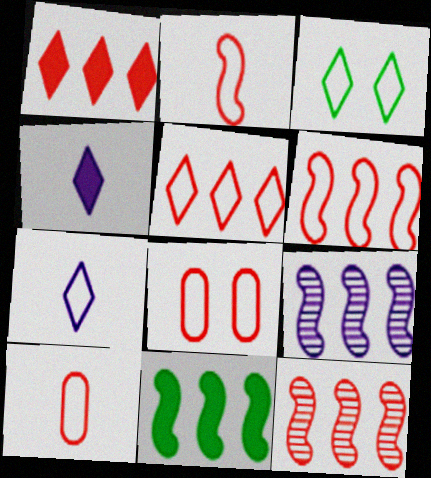[[2, 5, 8], 
[3, 5, 7], 
[6, 9, 11]]